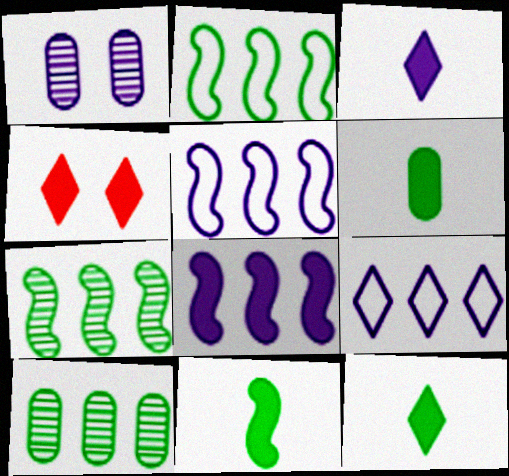[[1, 3, 5], 
[4, 6, 8], 
[6, 11, 12]]